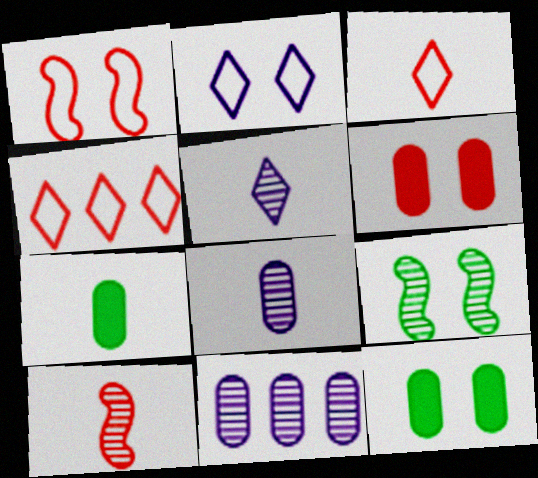[[2, 6, 9], 
[4, 6, 10]]